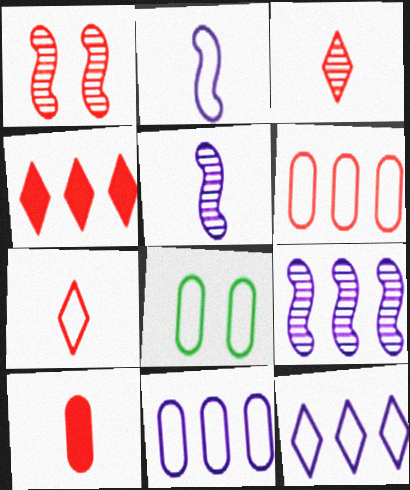[[4, 5, 8]]